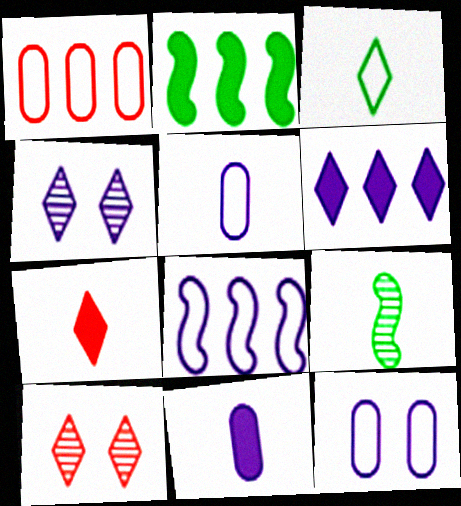[[2, 5, 10], 
[3, 6, 10], 
[4, 8, 11], 
[5, 7, 9]]